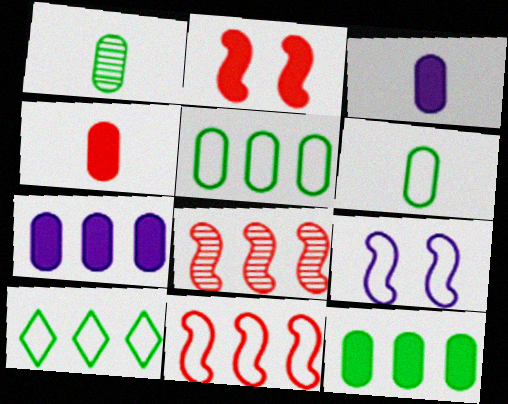[[7, 8, 10]]